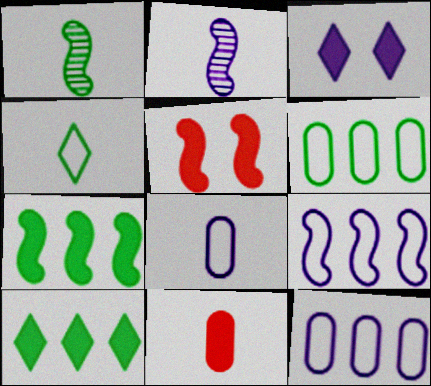[[1, 5, 9], 
[2, 3, 12], 
[2, 4, 11], 
[3, 7, 11]]